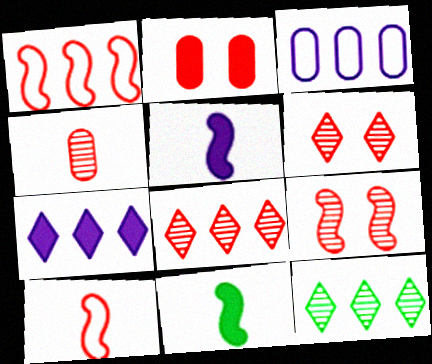[[2, 7, 11], 
[2, 8, 10], 
[3, 6, 11], 
[4, 8, 9]]